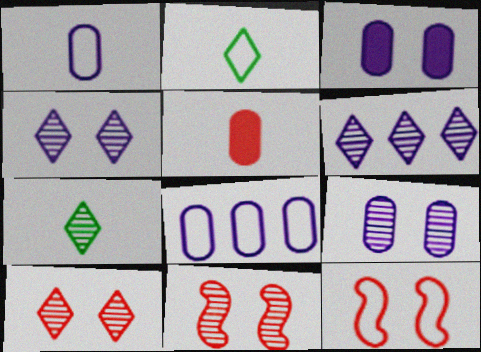[[2, 8, 12], 
[6, 7, 10]]